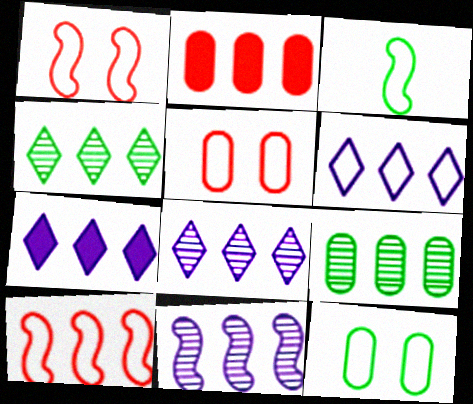[[3, 5, 6], 
[6, 7, 8], 
[7, 9, 10]]